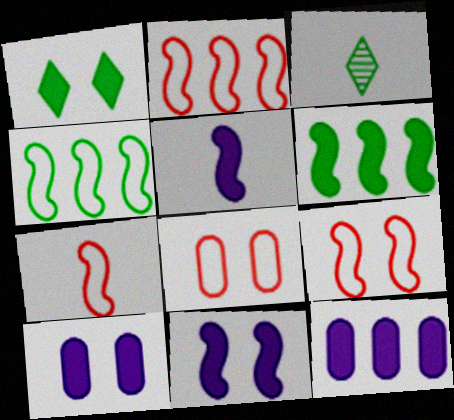[[2, 3, 10], 
[2, 7, 9], 
[3, 9, 12]]